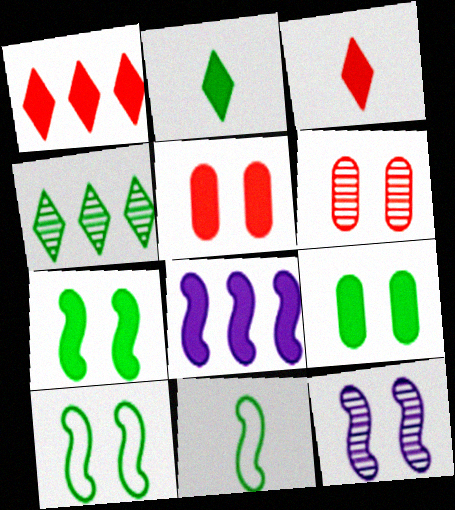[[2, 5, 8], 
[3, 8, 9], 
[4, 9, 11]]